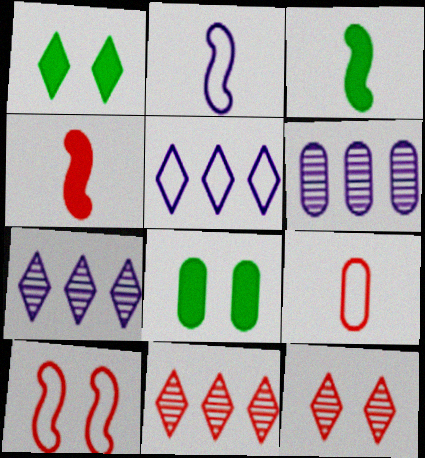[[2, 8, 11], 
[6, 8, 9]]